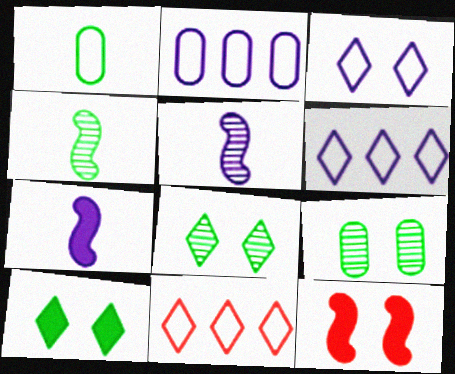[[3, 9, 12], 
[7, 9, 11]]